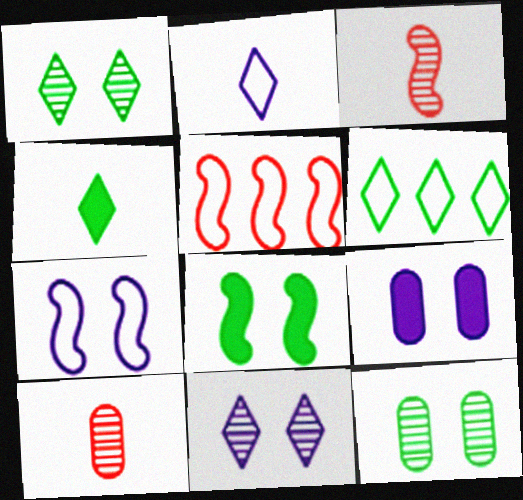[[1, 4, 6], 
[3, 6, 9], 
[7, 9, 11]]